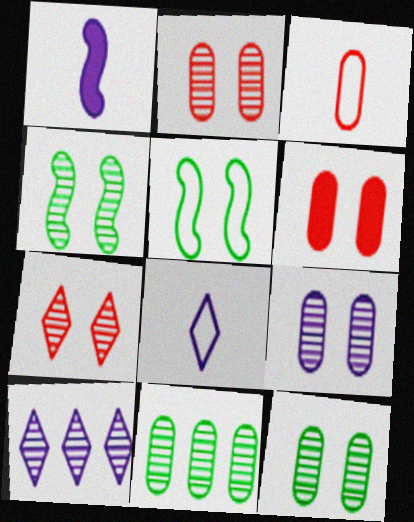[[2, 9, 12], 
[4, 7, 9]]